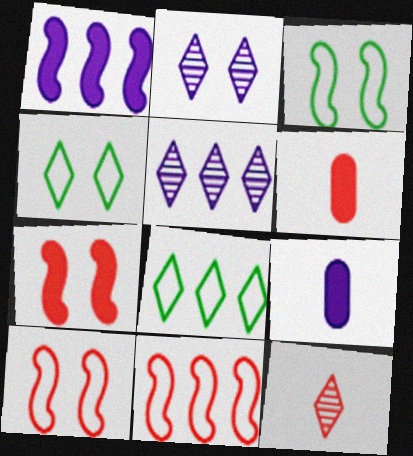[[3, 5, 6]]